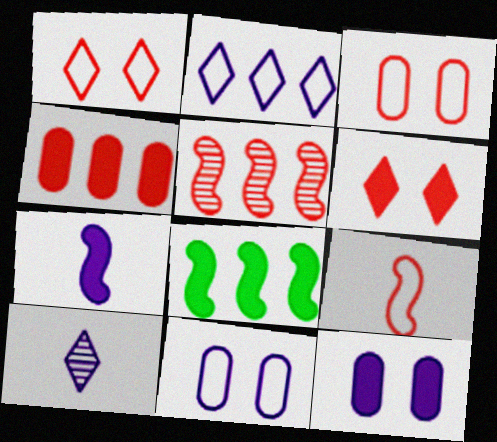[[3, 8, 10]]